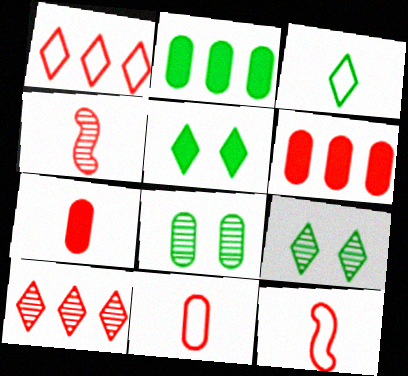[]